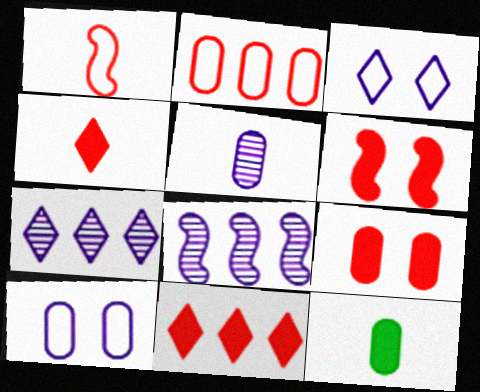[]